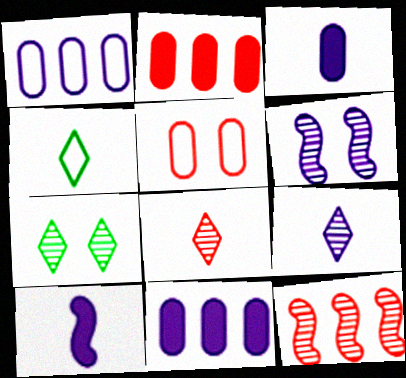[[2, 4, 6]]